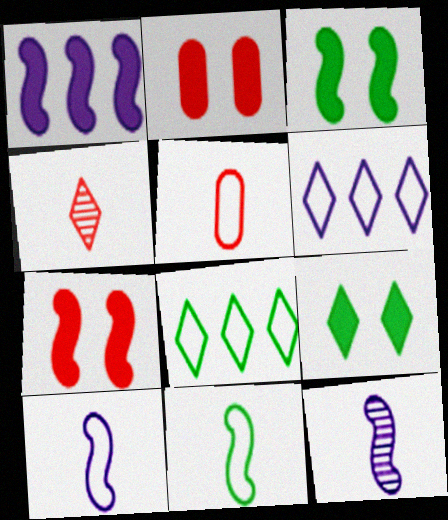[[2, 8, 12], 
[4, 6, 9]]